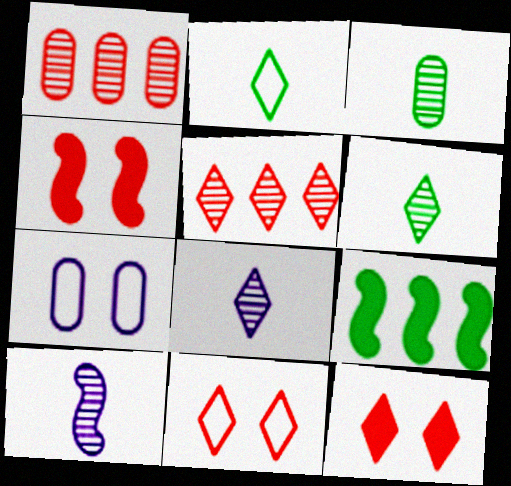[]